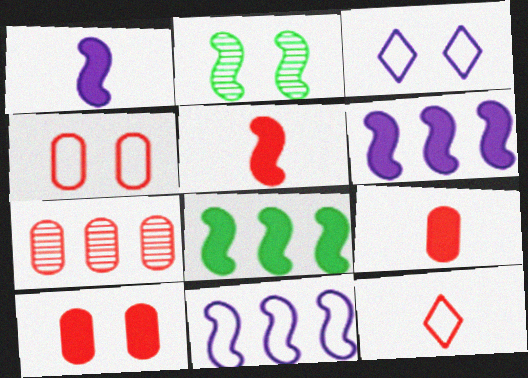[[2, 3, 10], 
[2, 5, 11], 
[4, 7, 9]]